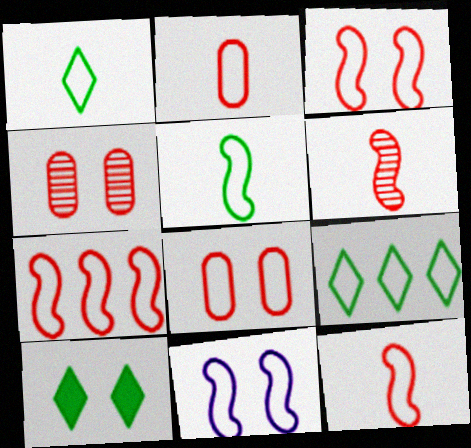[[2, 9, 11], 
[3, 7, 12], 
[4, 10, 11], 
[5, 7, 11]]